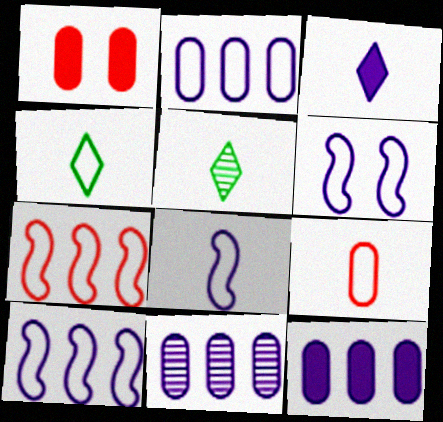[[1, 5, 10], 
[2, 11, 12], 
[3, 6, 11], 
[4, 8, 9], 
[6, 8, 10]]